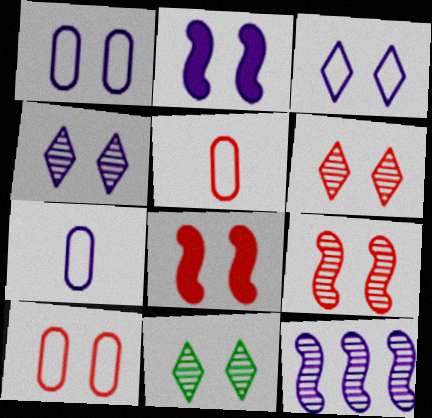[[1, 2, 4], 
[1, 8, 11], 
[2, 10, 11], 
[4, 6, 11], 
[6, 8, 10]]